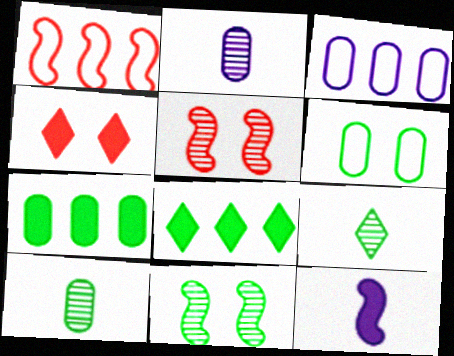[[1, 11, 12], 
[4, 7, 12], 
[6, 7, 10]]